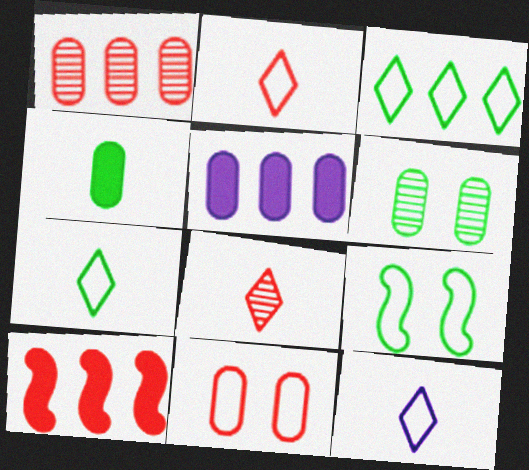[[2, 7, 12], 
[5, 8, 9], 
[6, 10, 12], 
[8, 10, 11]]